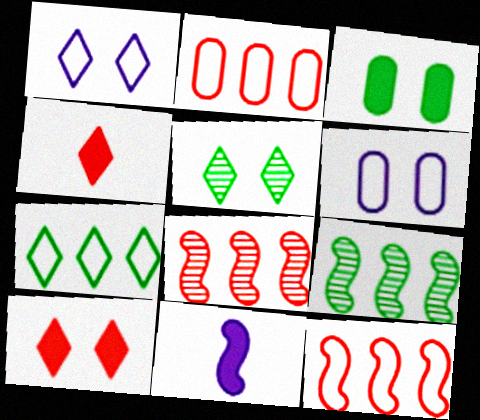[[1, 5, 10], 
[2, 5, 11], 
[4, 6, 9]]